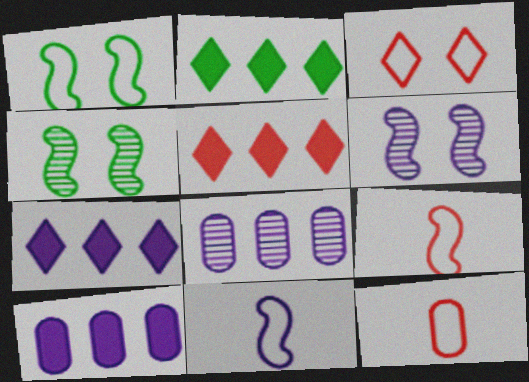[[2, 5, 7], 
[2, 6, 12], 
[4, 7, 12]]